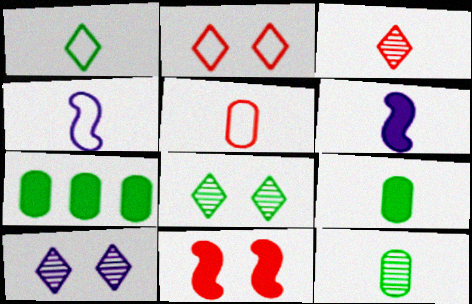[[1, 4, 5], 
[3, 4, 9]]